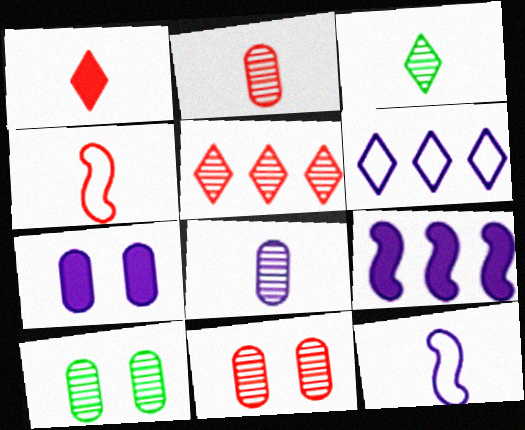[[1, 2, 4]]